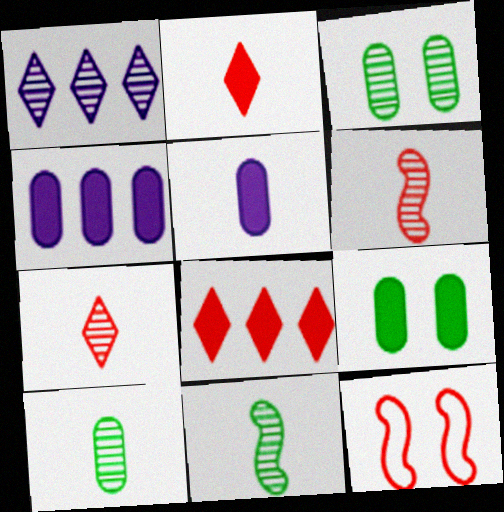[[1, 3, 6]]